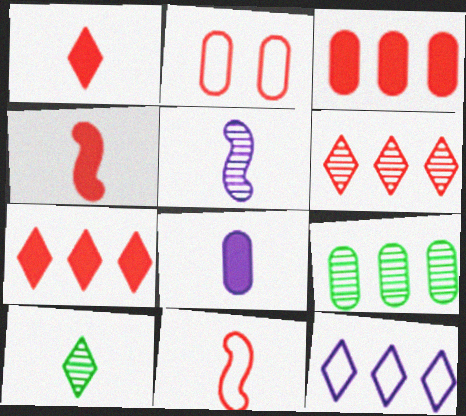[[2, 4, 6], 
[2, 8, 9], 
[8, 10, 11]]